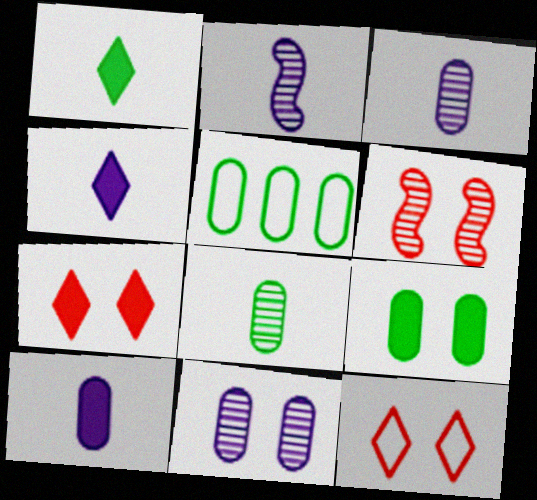[[2, 5, 7], 
[4, 5, 6], 
[5, 8, 9]]